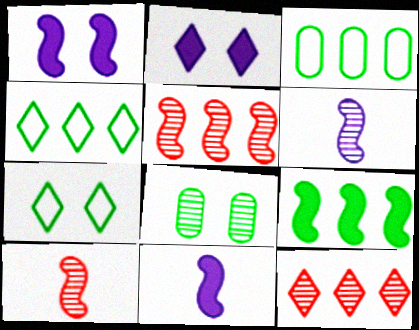[[2, 3, 10], 
[6, 8, 12]]